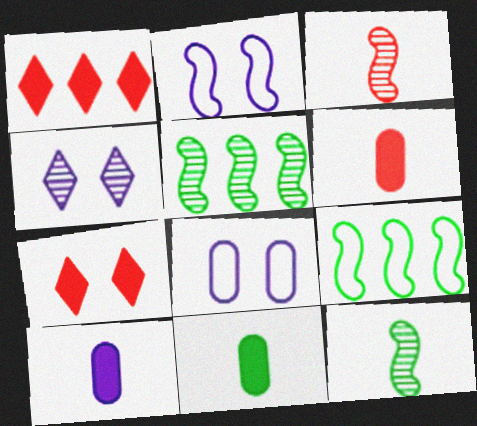[[1, 8, 12], 
[4, 6, 9], 
[6, 10, 11]]